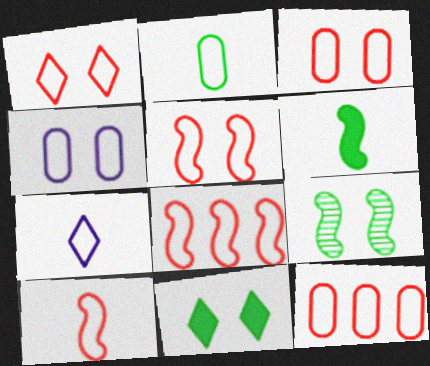[[1, 3, 5], 
[1, 10, 12], 
[2, 4, 12], 
[2, 7, 10], 
[5, 8, 10]]